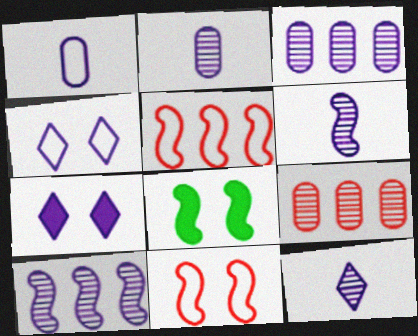[[1, 7, 10], 
[2, 6, 12], 
[5, 6, 8]]